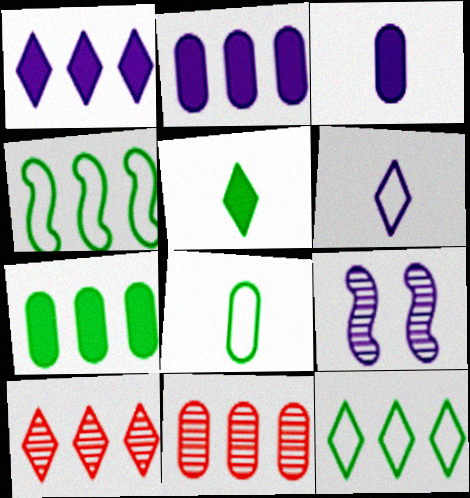[[1, 4, 11], 
[1, 10, 12], 
[2, 4, 10], 
[2, 6, 9]]